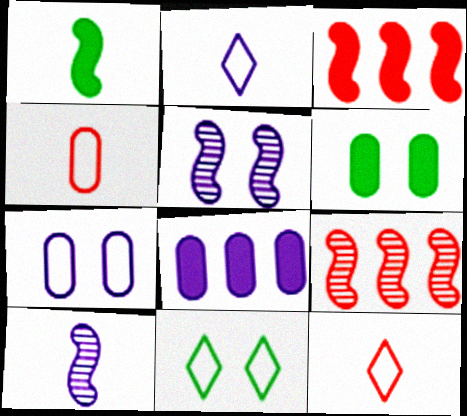[[2, 5, 8], 
[2, 6, 9]]